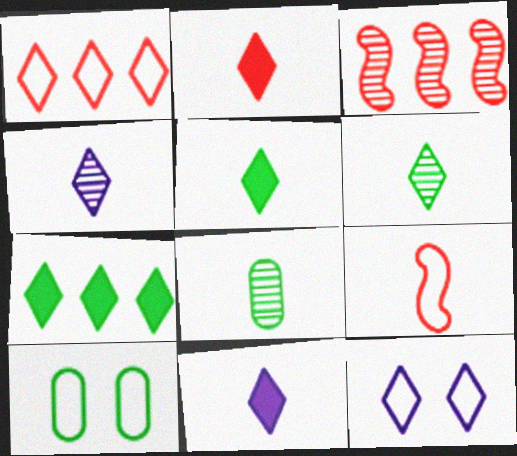[[2, 5, 11], 
[3, 10, 11], 
[8, 9, 11]]